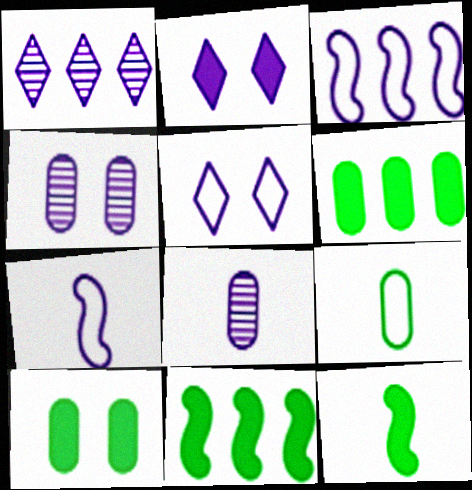[[2, 3, 8]]